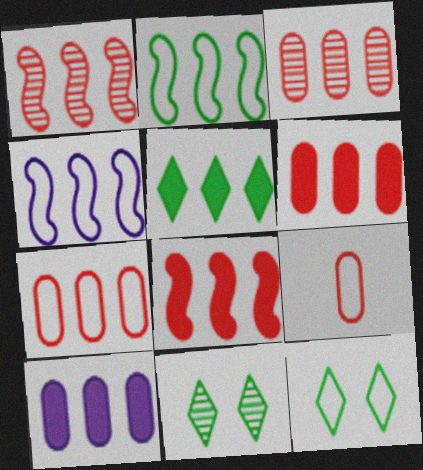[[3, 4, 5], 
[3, 6, 7], 
[4, 9, 12], 
[5, 8, 10]]